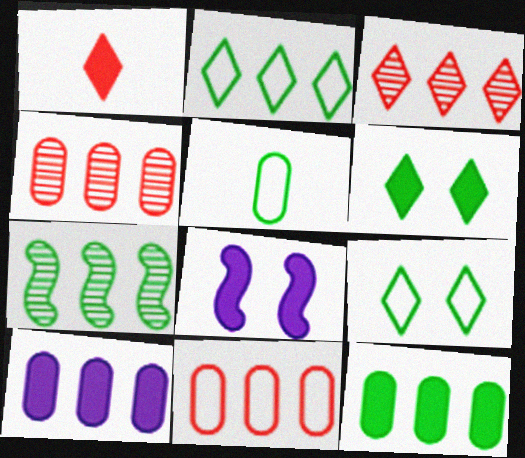[[1, 8, 12], 
[2, 7, 12], 
[3, 5, 8], 
[5, 6, 7]]